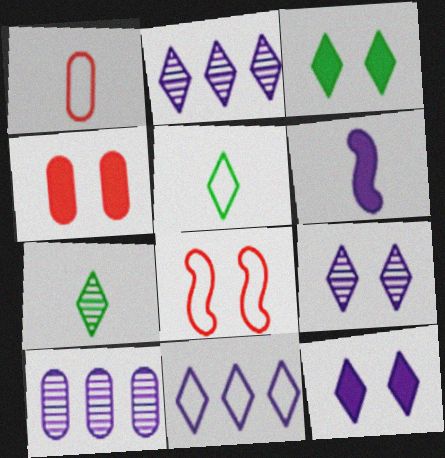[[1, 6, 7]]